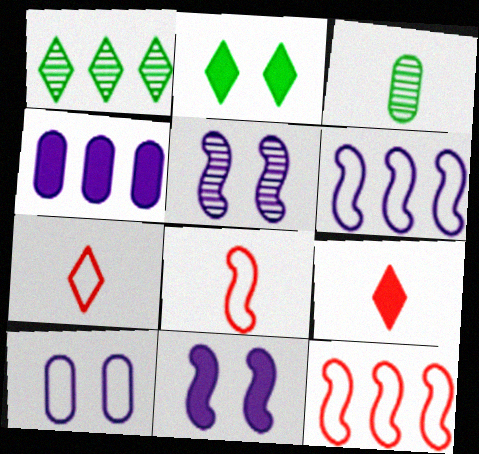[[1, 4, 12]]